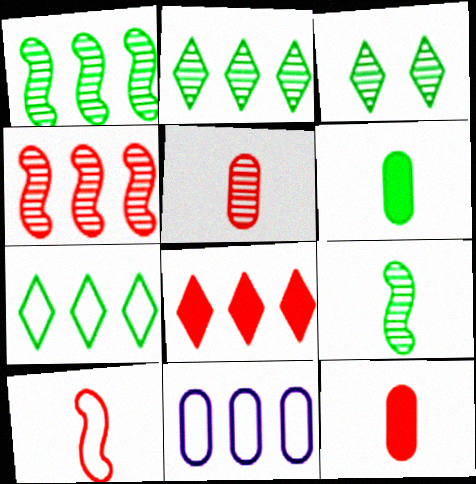[[1, 8, 11]]